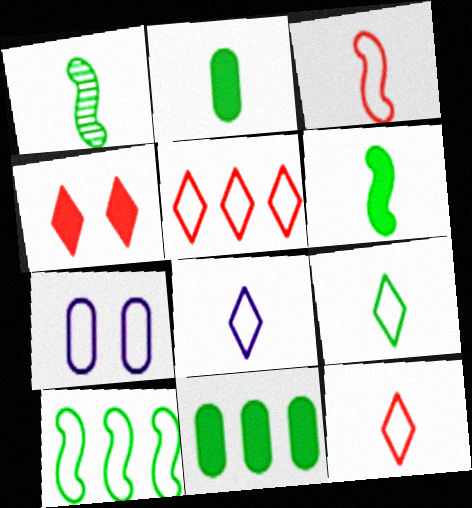[[1, 2, 9], 
[7, 10, 12], 
[8, 9, 12]]